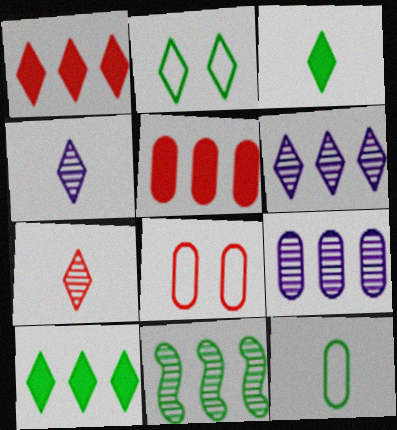[[1, 2, 4]]